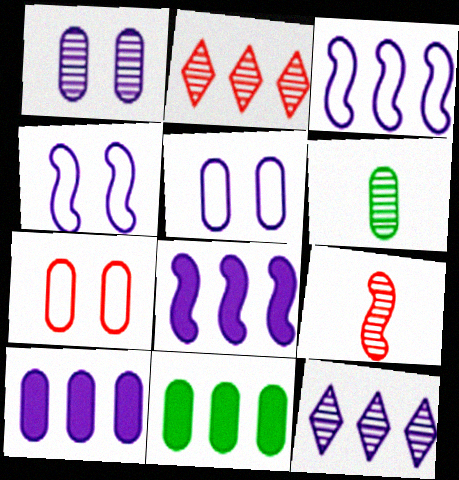[[2, 3, 11], 
[3, 10, 12], 
[6, 7, 10]]